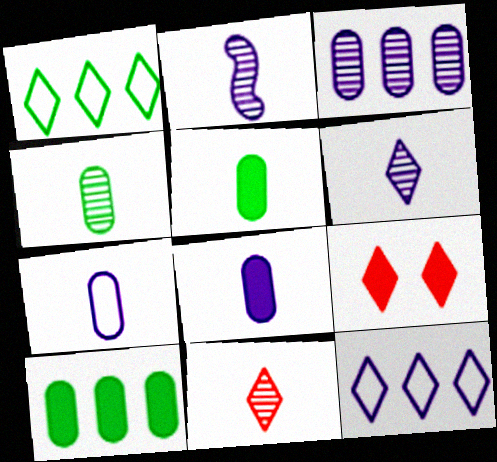[[1, 6, 9], 
[2, 4, 11]]